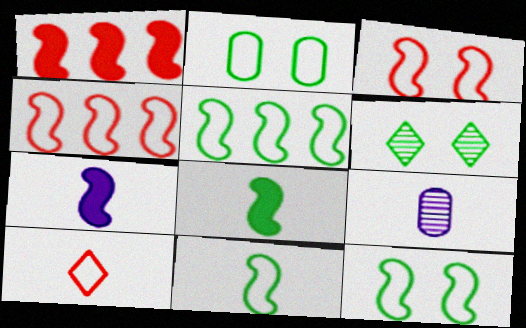[[5, 11, 12], 
[8, 9, 10]]